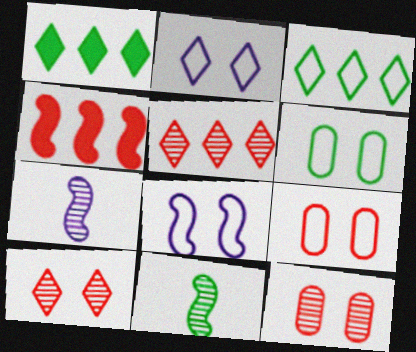[[1, 6, 11], 
[1, 7, 9], 
[4, 8, 11]]